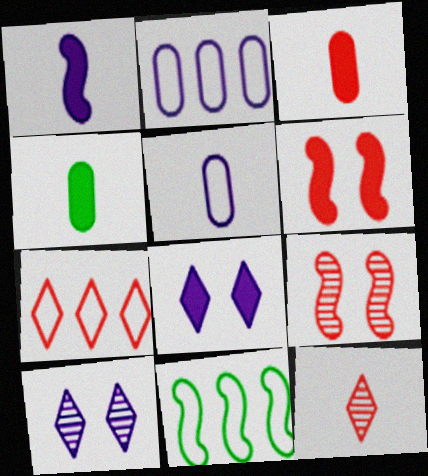[[1, 2, 10], 
[1, 9, 11], 
[2, 7, 11], 
[3, 7, 9], 
[3, 10, 11]]